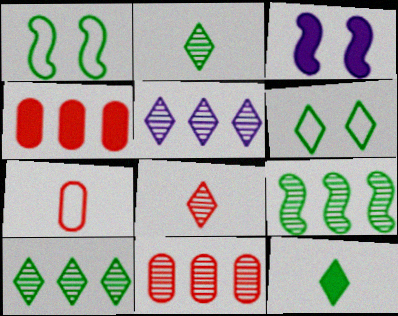[[3, 4, 12], 
[3, 7, 10], 
[5, 9, 11], 
[6, 10, 12]]